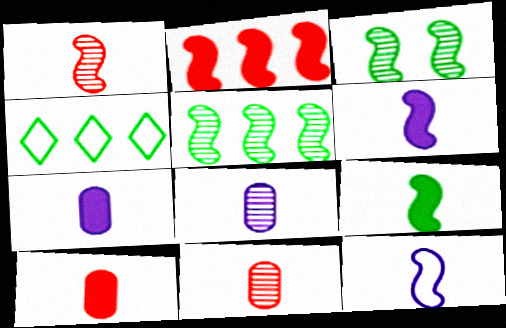[[1, 9, 12], 
[2, 3, 12]]